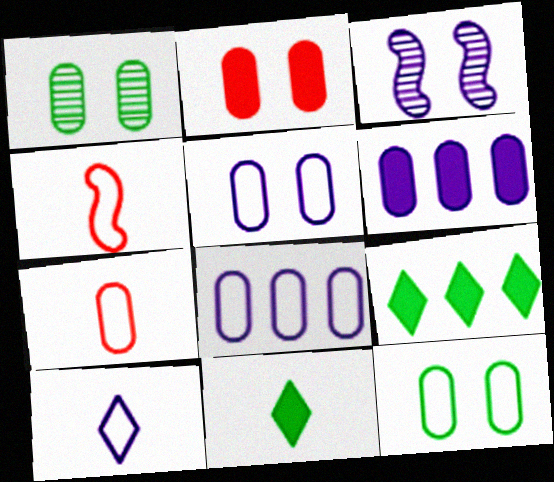[[1, 2, 5], 
[1, 6, 7], 
[3, 6, 10], 
[3, 7, 9], 
[7, 8, 12]]